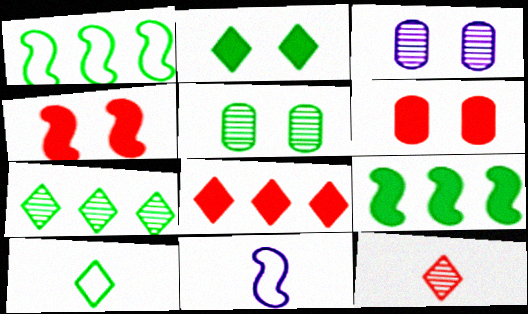[[2, 7, 10], 
[5, 8, 11], 
[5, 9, 10], 
[6, 7, 11]]